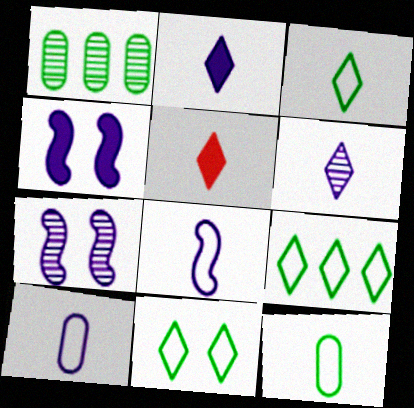[[3, 5, 6], 
[3, 9, 11]]